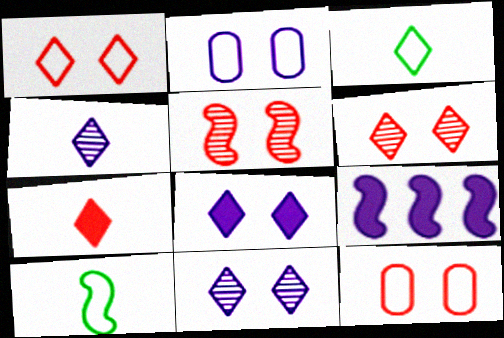[[2, 4, 9], 
[3, 4, 7], 
[5, 9, 10]]